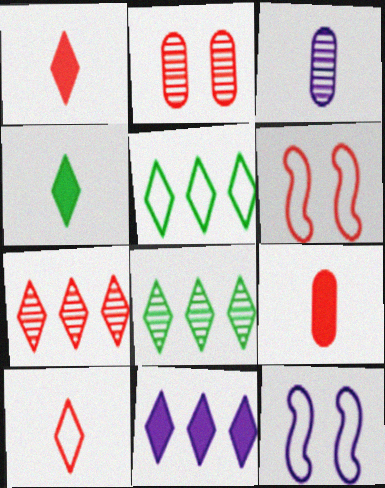[[3, 11, 12], 
[5, 7, 11], 
[6, 7, 9], 
[8, 9, 12]]